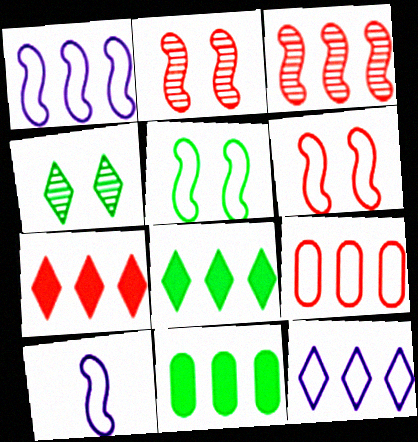[[3, 7, 9], 
[3, 11, 12]]